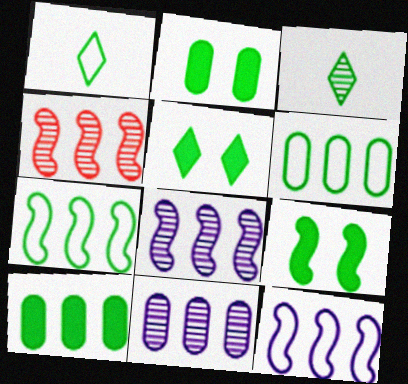[[2, 3, 7], 
[2, 5, 9], 
[3, 6, 9]]